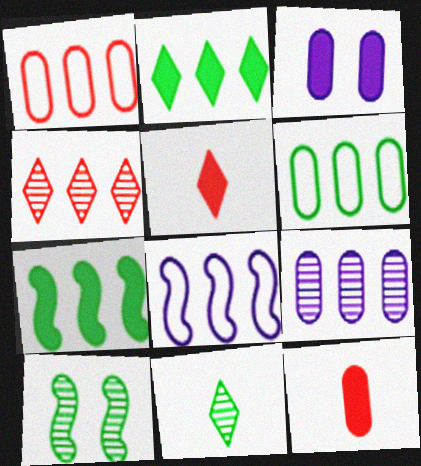[[3, 5, 7]]